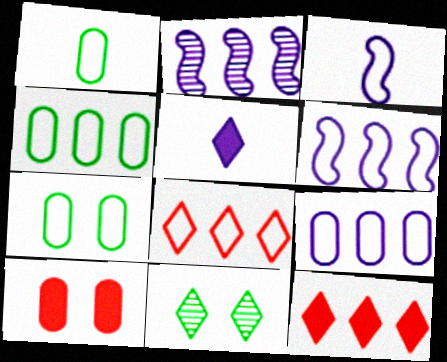[[1, 4, 7], 
[2, 4, 12], 
[3, 7, 8], 
[4, 6, 8], 
[5, 8, 11]]